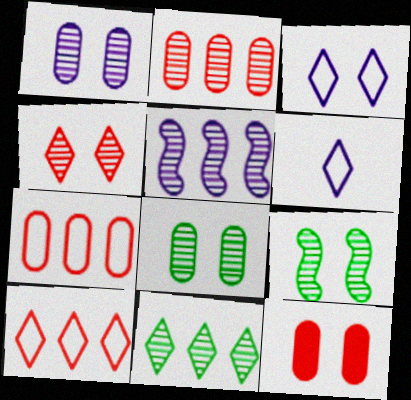[[1, 4, 9], 
[2, 5, 11], 
[3, 9, 12]]